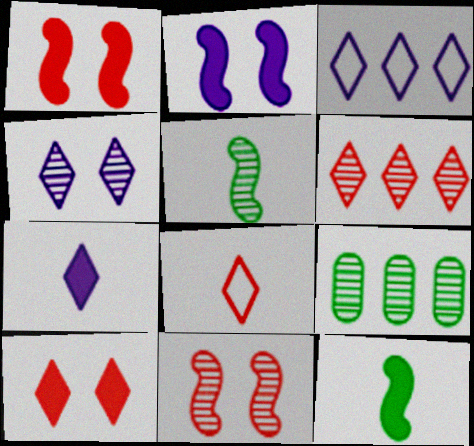[[2, 8, 9], 
[3, 4, 7], 
[6, 8, 10]]